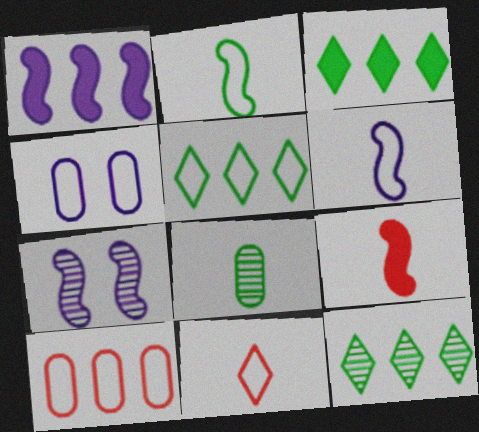[[1, 6, 7], 
[1, 10, 12], 
[3, 5, 12], 
[4, 9, 12]]